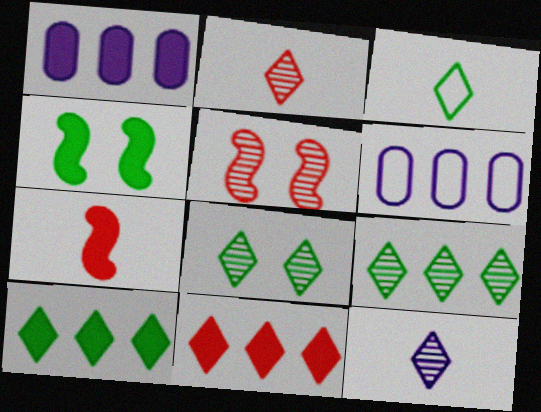[[1, 3, 5], 
[2, 4, 6], 
[3, 8, 10], 
[6, 7, 8]]